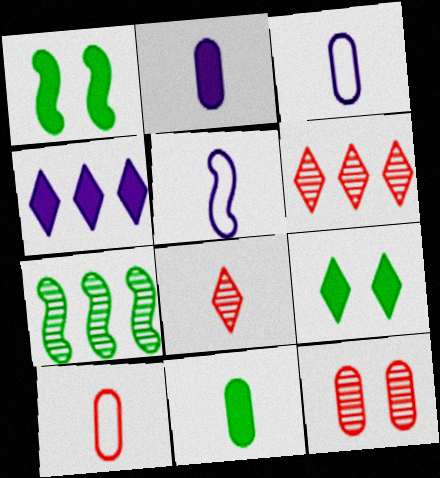[[1, 3, 6], 
[5, 8, 11]]